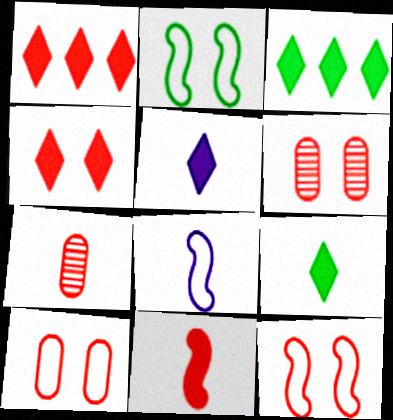[[1, 7, 12], 
[3, 4, 5], 
[3, 6, 8], 
[4, 6, 12], 
[7, 8, 9]]